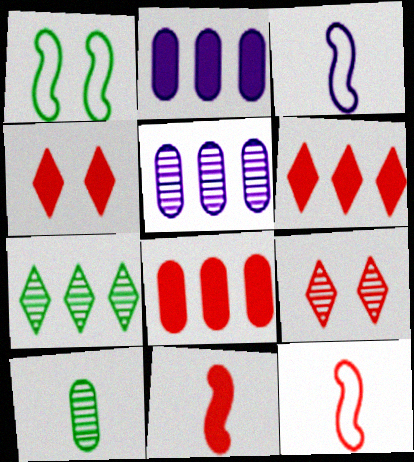[[4, 8, 11], 
[8, 9, 12]]